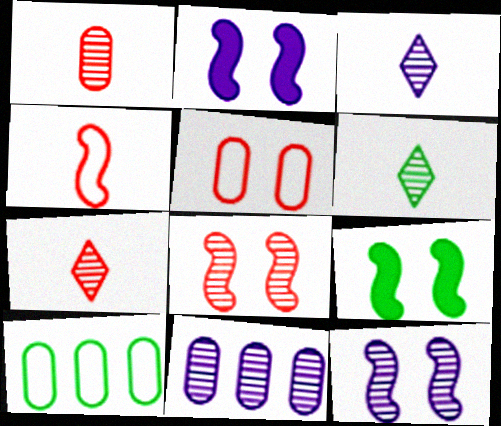[[2, 7, 10], 
[3, 6, 7], 
[3, 11, 12], 
[6, 8, 11], 
[6, 9, 10]]